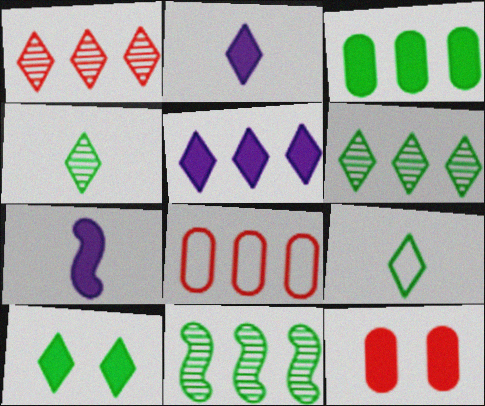[[5, 8, 11], 
[6, 9, 10]]